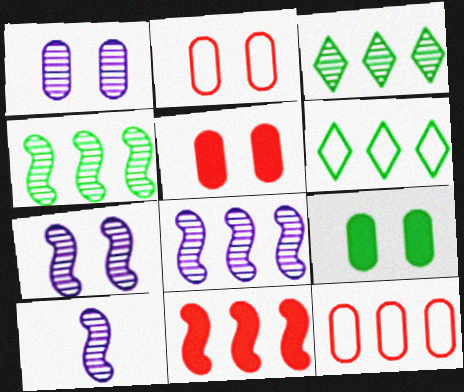[[1, 2, 9], 
[5, 6, 10], 
[7, 8, 10]]